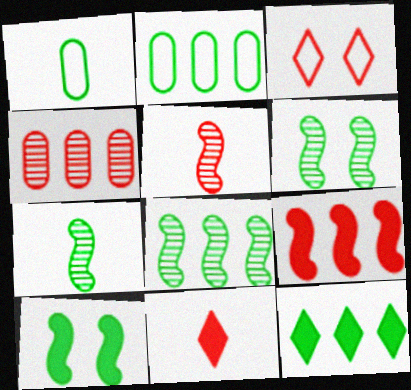[[1, 6, 12], 
[2, 8, 12], 
[6, 7, 8]]